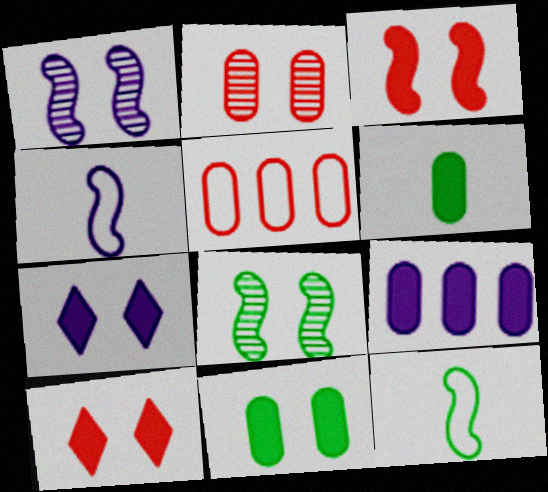[[3, 7, 11]]